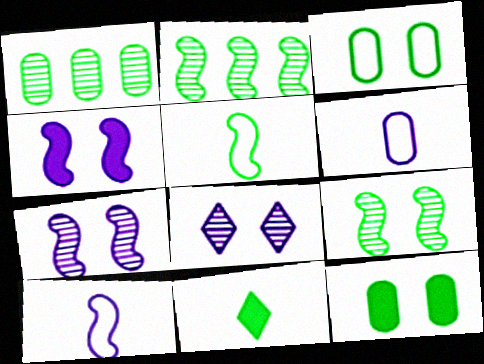[[2, 3, 11]]